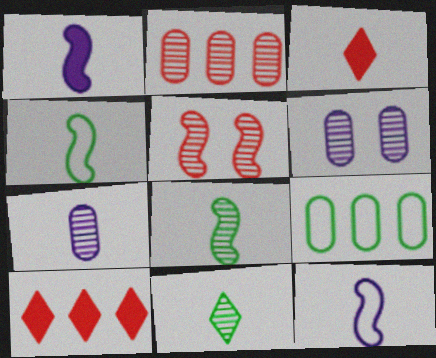[[3, 4, 7], 
[4, 6, 10]]